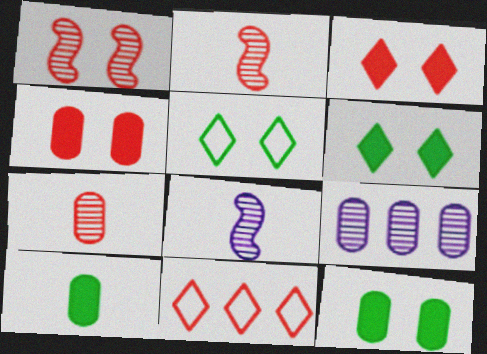[[2, 4, 11], 
[8, 11, 12]]